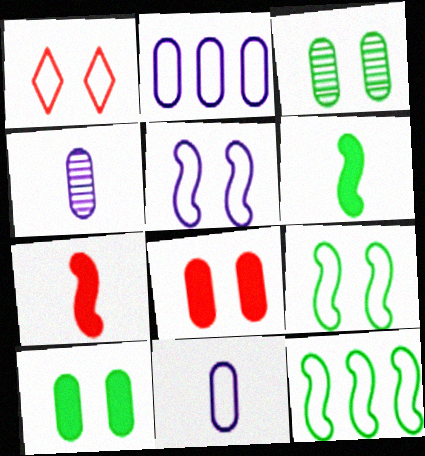[[1, 11, 12]]